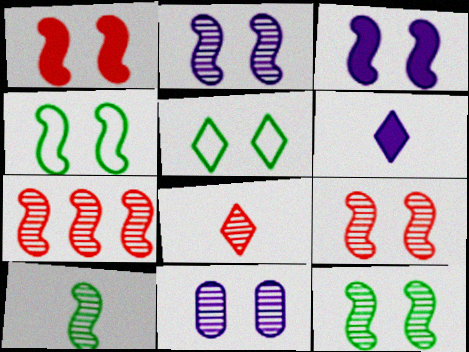[[1, 2, 4], 
[1, 5, 11], 
[2, 7, 10], 
[2, 9, 12], 
[3, 4, 9]]